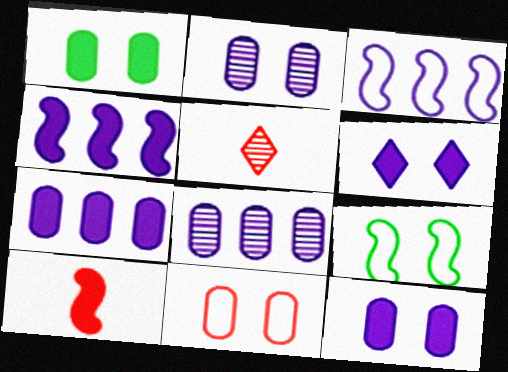[[1, 2, 11], 
[1, 3, 5], 
[5, 7, 9]]